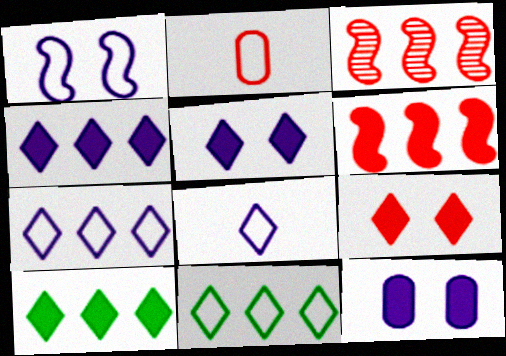[[1, 2, 11], 
[2, 3, 9]]